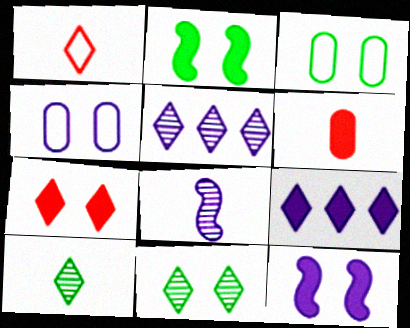[[1, 9, 11], 
[2, 3, 11], 
[2, 6, 9], 
[4, 8, 9]]